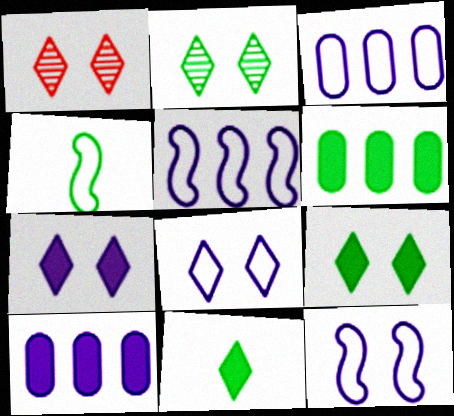[[1, 4, 10], 
[1, 8, 9], 
[2, 4, 6]]